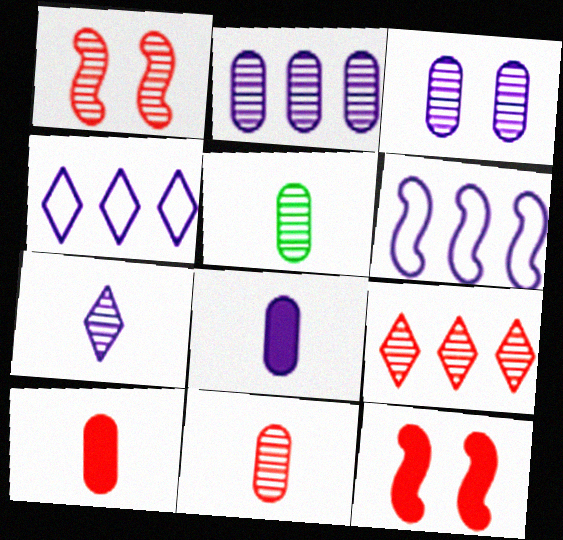[[1, 9, 11], 
[4, 5, 12]]